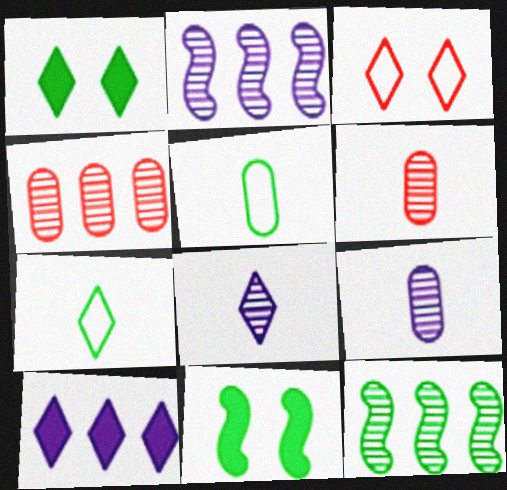[[1, 5, 12]]